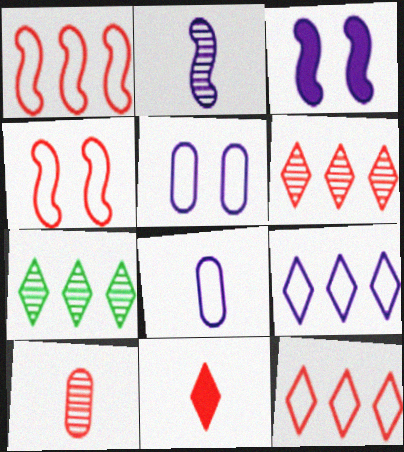[]